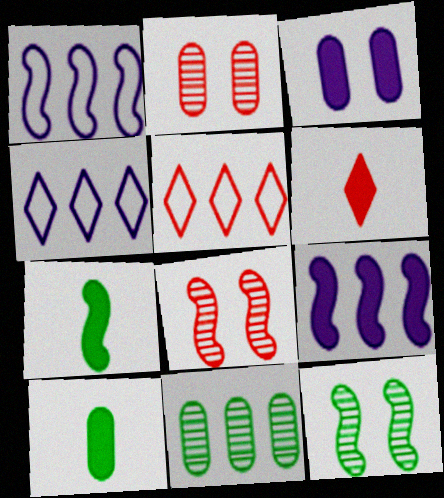[[1, 7, 8], 
[2, 4, 7], 
[4, 8, 10], 
[5, 9, 11]]